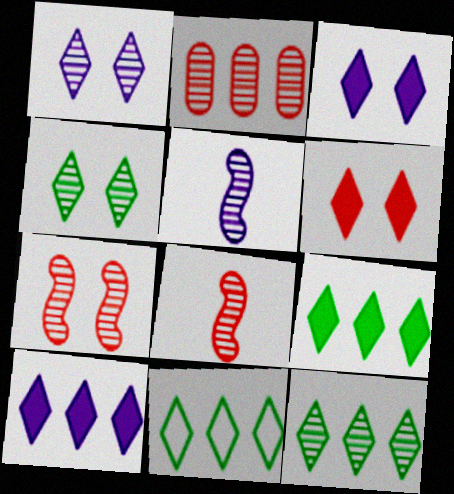[[2, 4, 5], 
[9, 11, 12]]